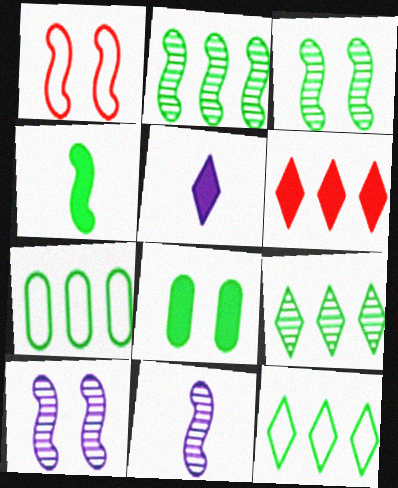[]